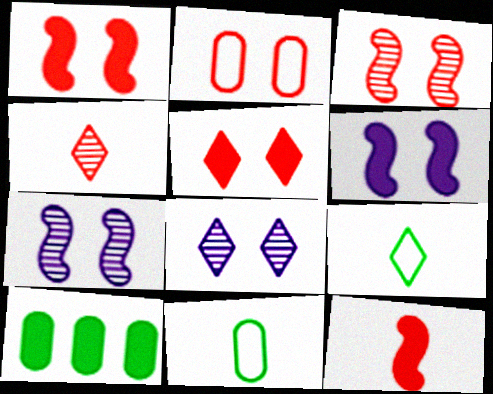[[2, 3, 5]]